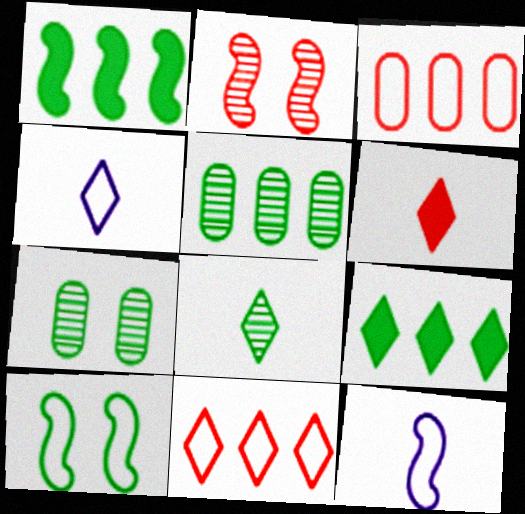[[1, 2, 12], 
[2, 3, 6], 
[3, 4, 10], 
[4, 6, 8]]